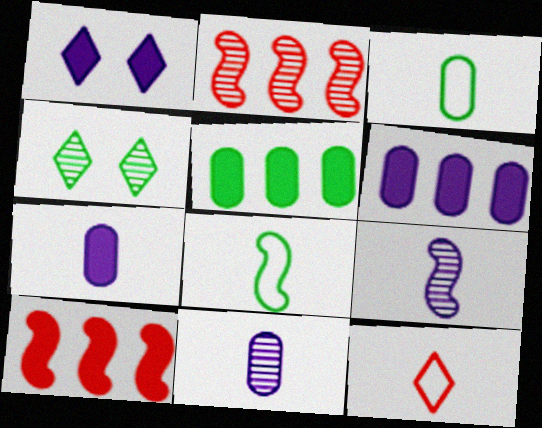[[1, 2, 3], 
[2, 4, 11], 
[4, 5, 8]]